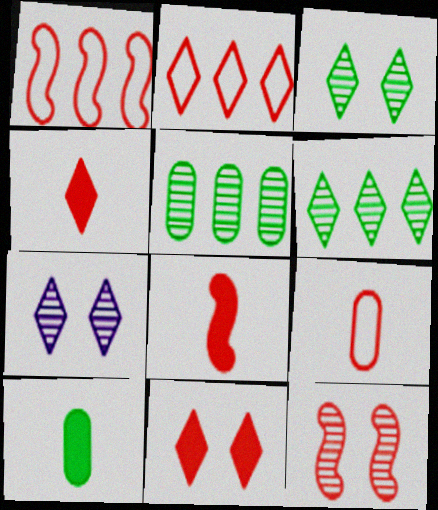[[1, 7, 10], 
[1, 8, 12]]